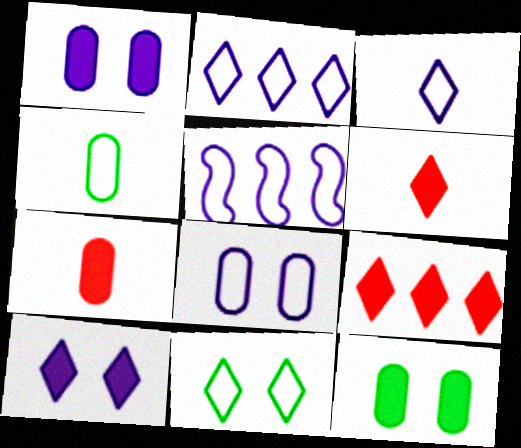[[3, 5, 8]]